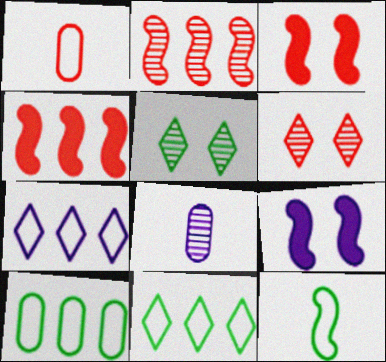[[1, 4, 6], 
[2, 5, 8], 
[2, 9, 12], 
[3, 8, 11], 
[7, 8, 9]]